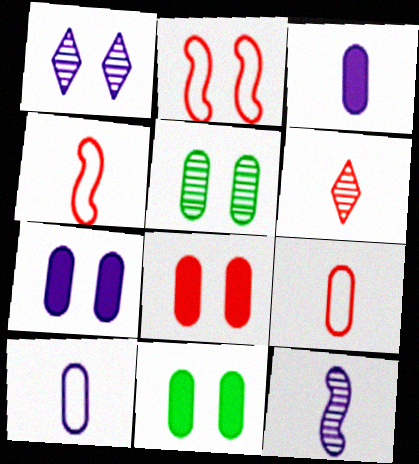[[1, 2, 11], 
[7, 8, 11]]